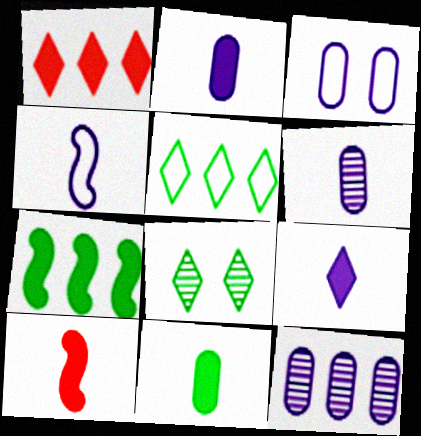[[2, 3, 12], 
[4, 6, 9], 
[9, 10, 11]]